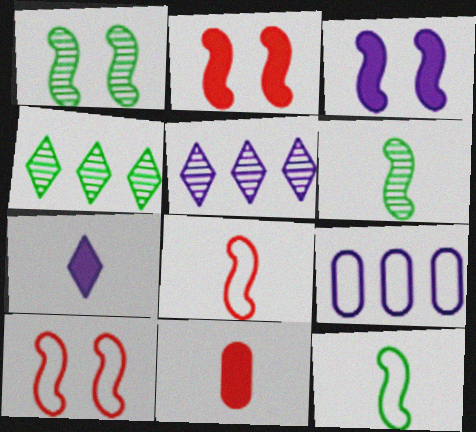[[1, 3, 10]]